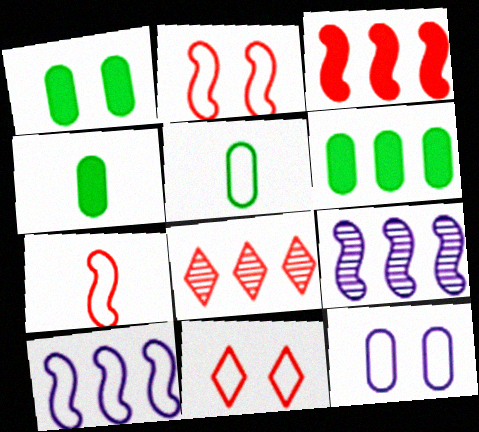[[1, 4, 6], 
[4, 9, 11], 
[5, 10, 11], 
[6, 8, 10]]